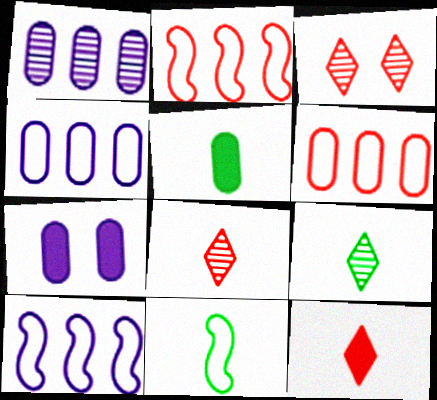[[2, 7, 9], 
[3, 5, 10], 
[5, 9, 11]]